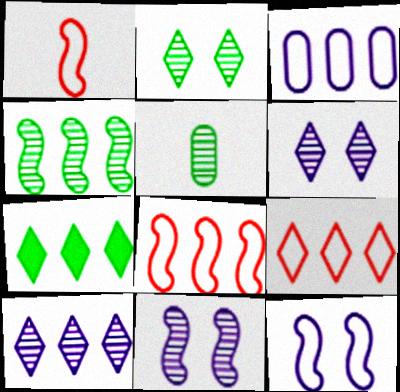[[2, 4, 5], 
[7, 9, 10]]